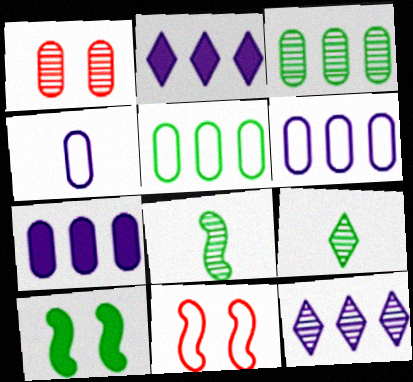[[1, 8, 12], 
[5, 9, 10], 
[7, 9, 11]]